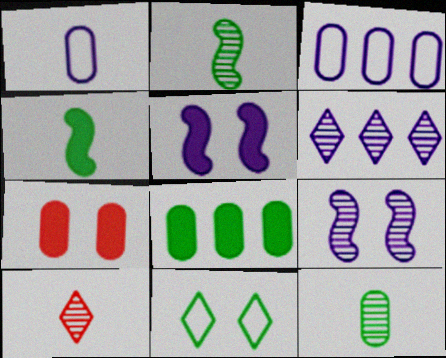[[1, 4, 10], 
[1, 5, 6], 
[2, 8, 11], 
[3, 7, 12], 
[7, 9, 11]]